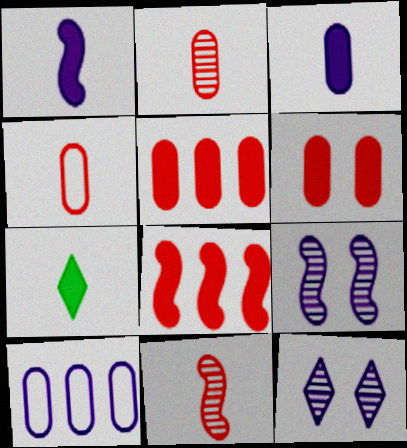[[1, 10, 12]]